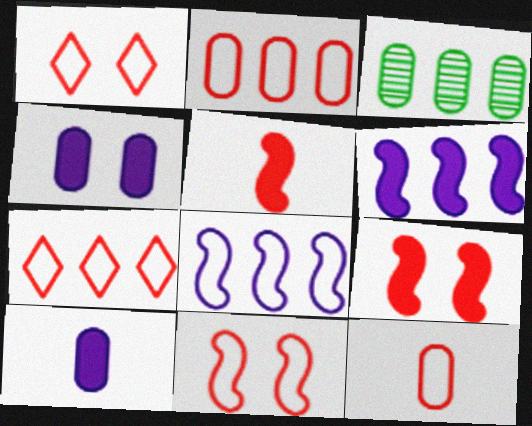[[3, 4, 12], 
[3, 6, 7], 
[7, 11, 12]]